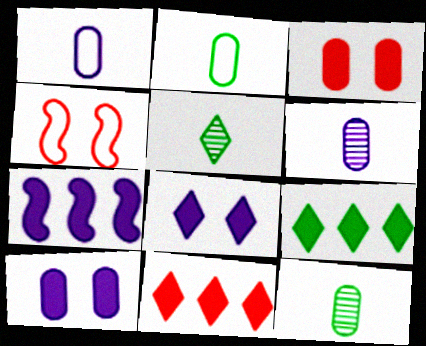[[4, 6, 9]]